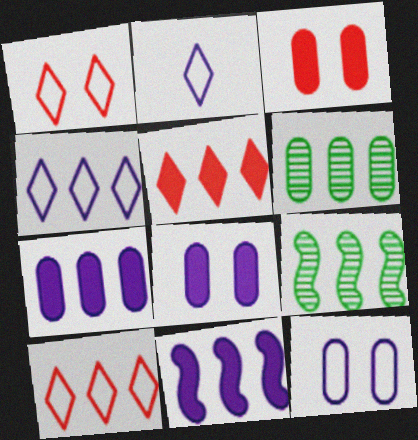[[2, 3, 9], 
[6, 10, 11], 
[7, 9, 10]]